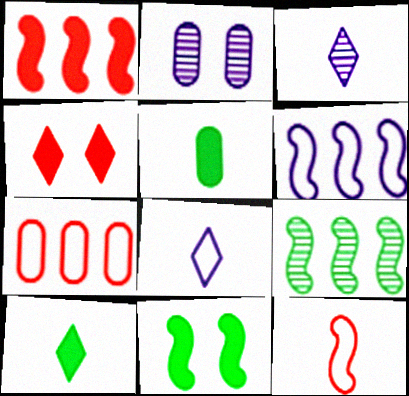[[1, 6, 9], 
[2, 5, 7], 
[3, 5, 12], 
[3, 7, 11]]